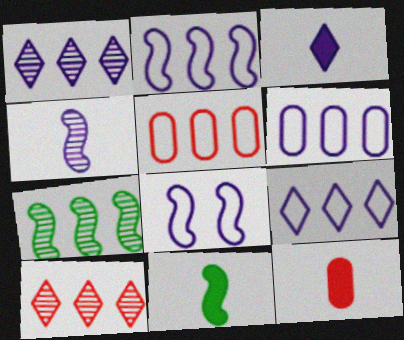[[2, 6, 9], 
[3, 11, 12]]